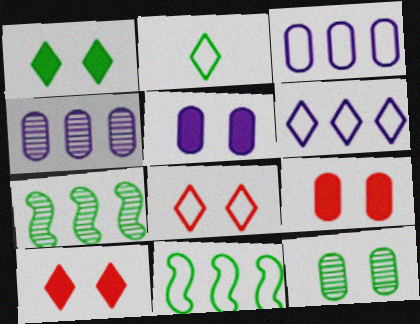[[2, 6, 8]]